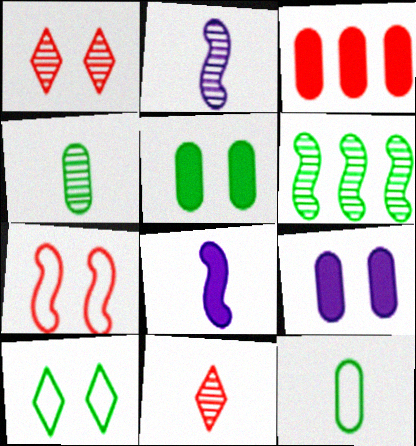[[2, 3, 10], 
[2, 4, 11], 
[3, 7, 11], 
[6, 7, 8], 
[8, 11, 12]]